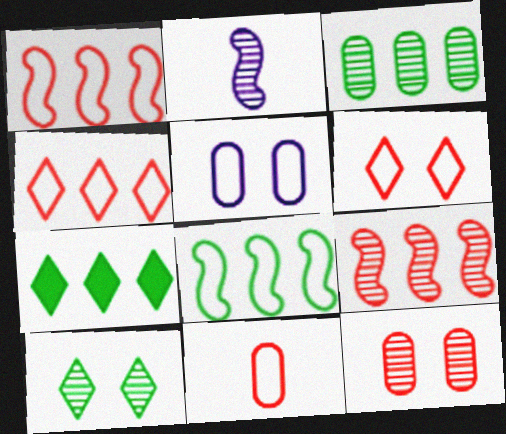[[1, 6, 11], 
[3, 7, 8]]